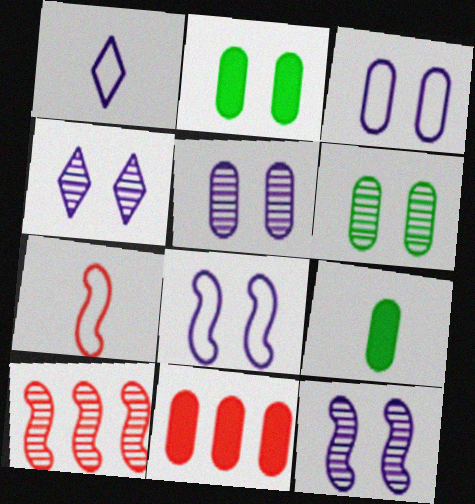[[1, 2, 10], 
[4, 5, 12]]